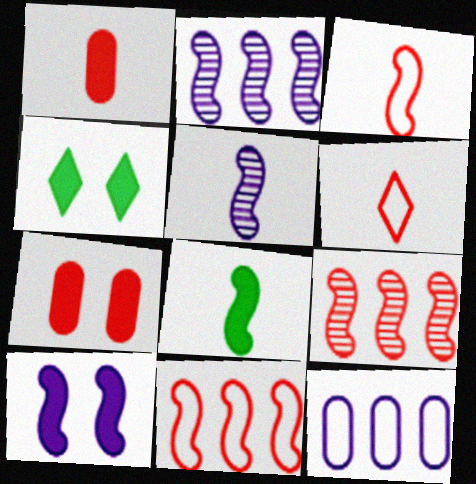[[3, 5, 8], 
[4, 7, 10], 
[6, 7, 9]]